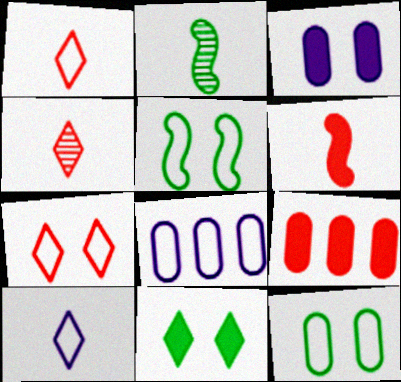[[1, 5, 8]]